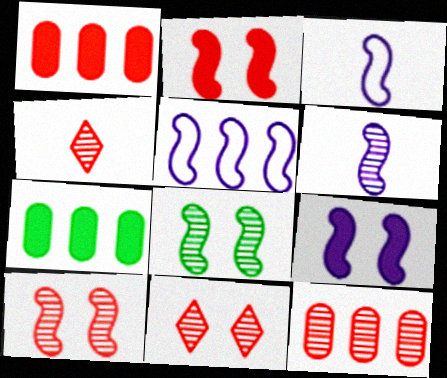[[3, 7, 11], 
[4, 10, 12], 
[5, 6, 9]]